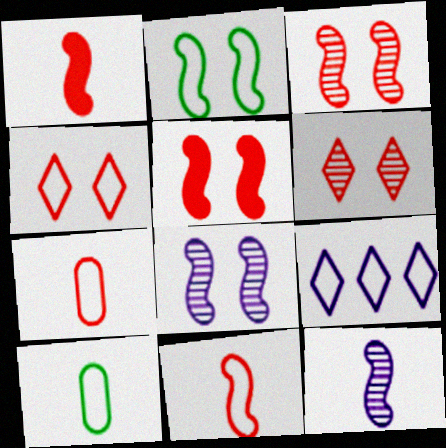[[2, 5, 8], 
[2, 7, 9]]